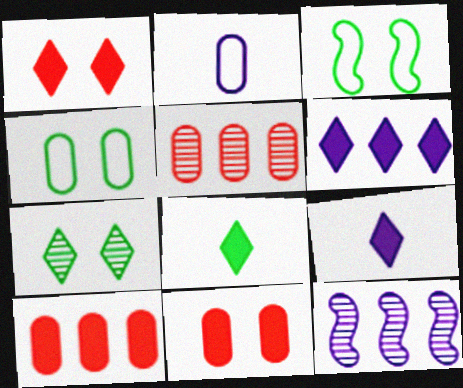[[1, 6, 8], 
[3, 5, 9]]